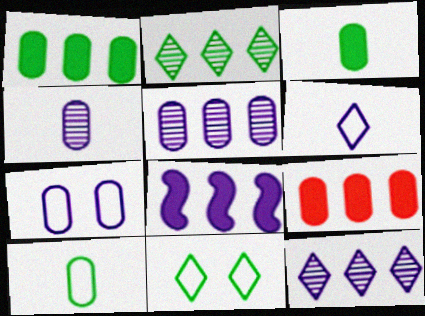[]